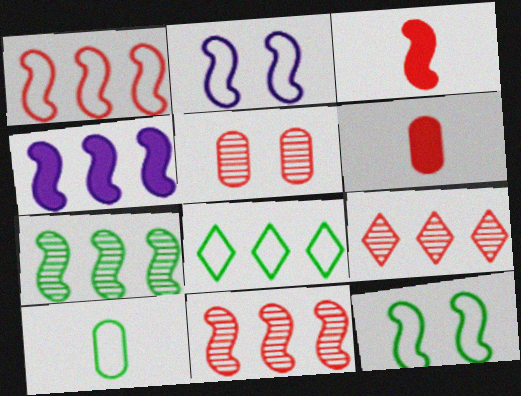[[1, 4, 7], 
[2, 3, 7], 
[8, 10, 12]]